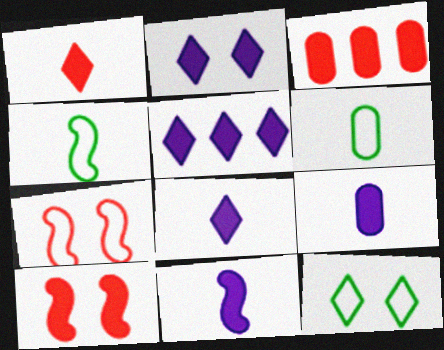[[1, 3, 10], 
[2, 5, 8], 
[8, 9, 11]]